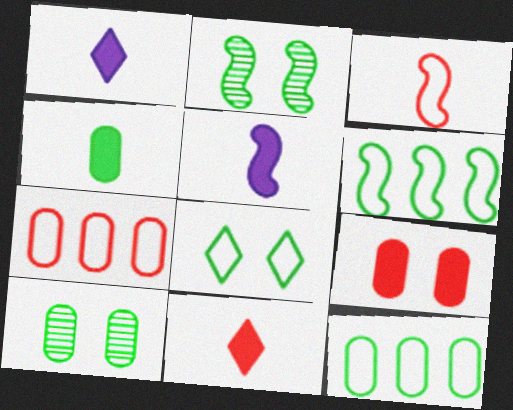[[1, 2, 7], 
[4, 5, 11], 
[4, 10, 12]]